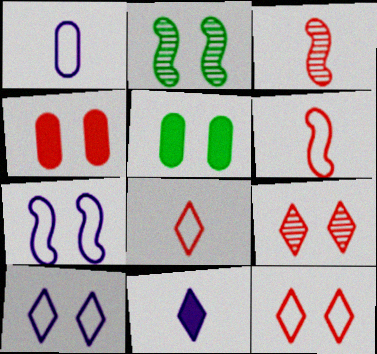[[2, 4, 10], 
[5, 7, 9]]